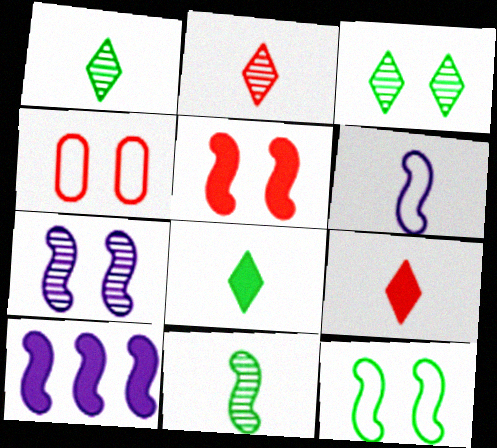[[1, 4, 10], 
[5, 7, 12], 
[6, 7, 10]]